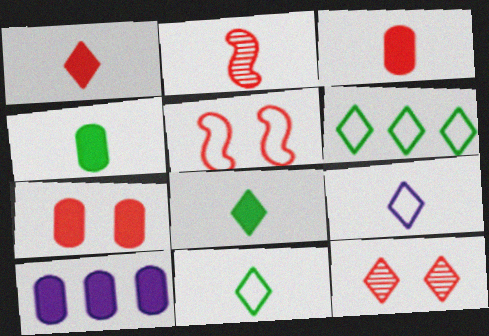[[2, 4, 9], 
[4, 7, 10], 
[5, 7, 12]]